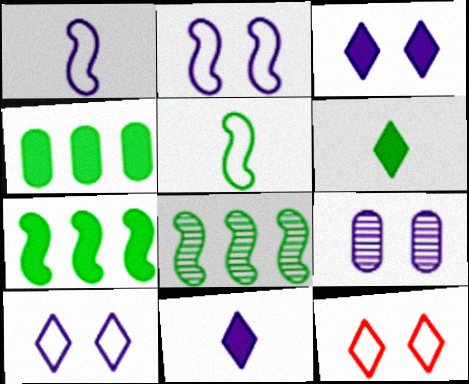[[2, 3, 9]]